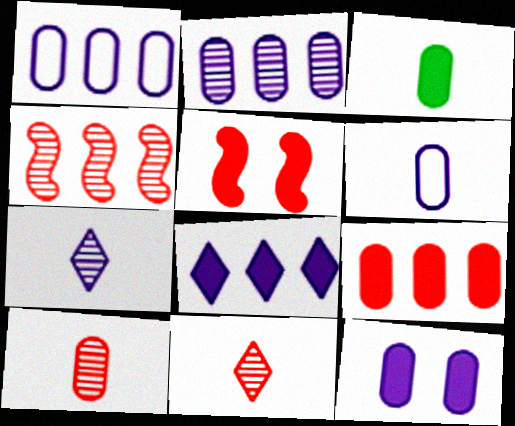[[2, 6, 12], 
[3, 5, 8], 
[3, 6, 10], 
[3, 9, 12]]